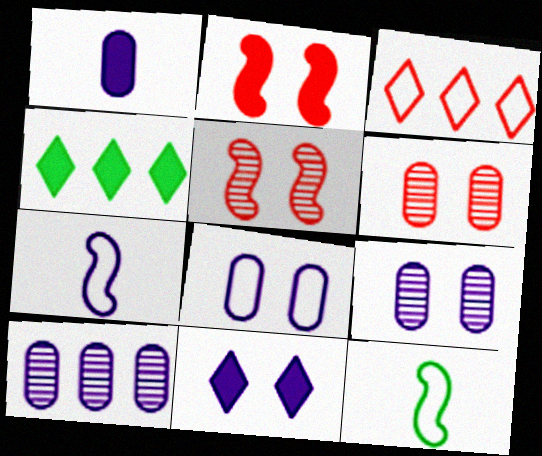[[1, 2, 4], 
[1, 8, 10], 
[3, 8, 12], 
[4, 6, 7], 
[7, 10, 11]]